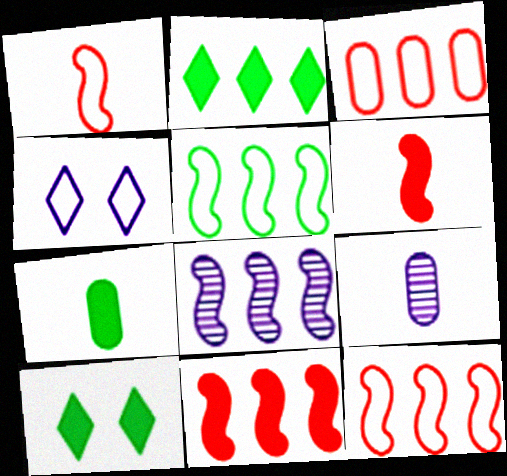[[2, 3, 8], 
[5, 8, 11], 
[9, 10, 12]]